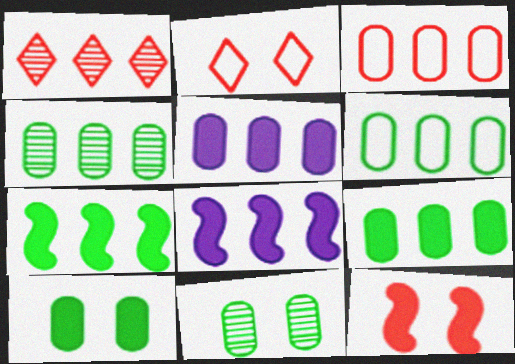[[1, 6, 8], 
[3, 4, 5], 
[4, 6, 9]]